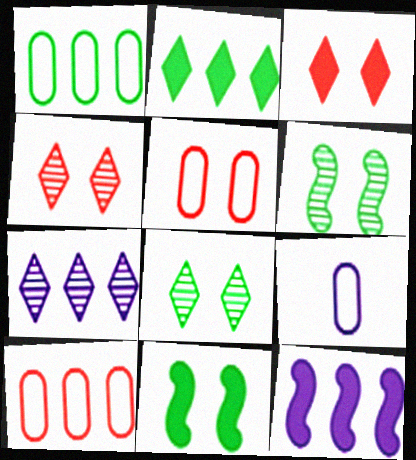[[1, 5, 9]]